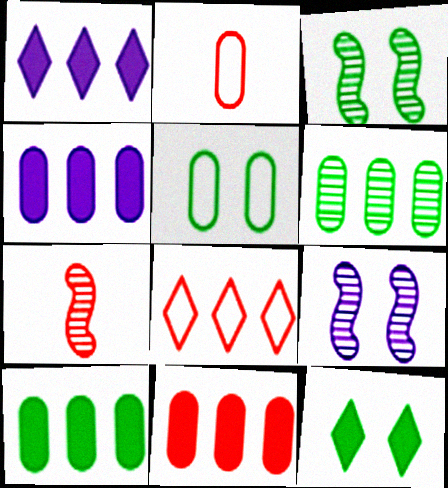[[1, 2, 3], 
[1, 5, 7], 
[3, 5, 12], 
[4, 10, 11]]